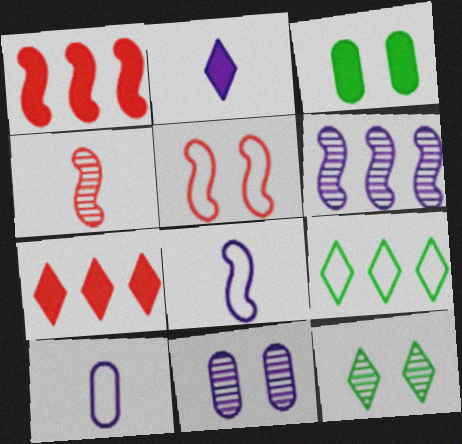[[1, 2, 3], 
[1, 4, 5], 
[1, 10, 12], 
[5, 9, 10]]